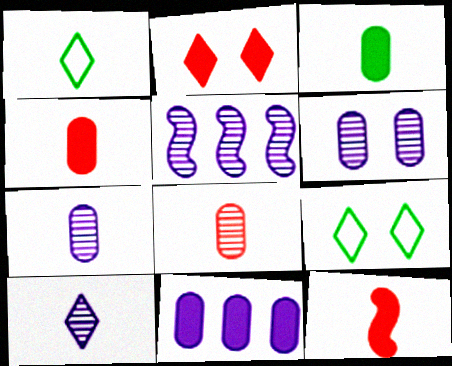[[1, 7, 12], 
[4, 5, 9], 
[5, 6, 10]]